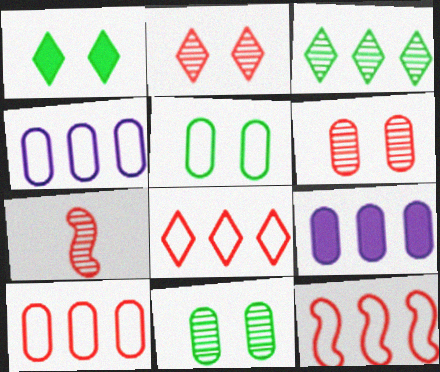[[1, 4, 7], 
[3, 9, 12], 
[8, 10, 12]]